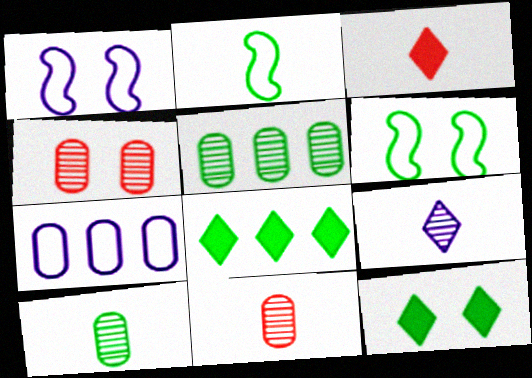[[1, 3, 5], 
[1, 4, 12], 
[1, 8, 11], 
[2, 5, 12], 
[6, 8, 10]]